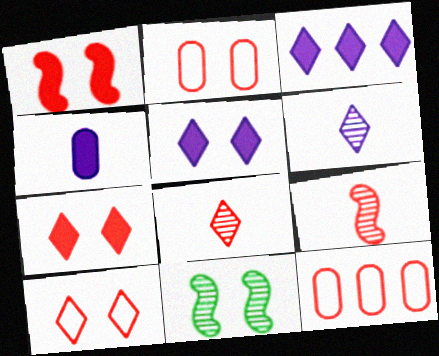[[1, 8, 12], 
[2, 5, 11], 
[7, 9, 12]]